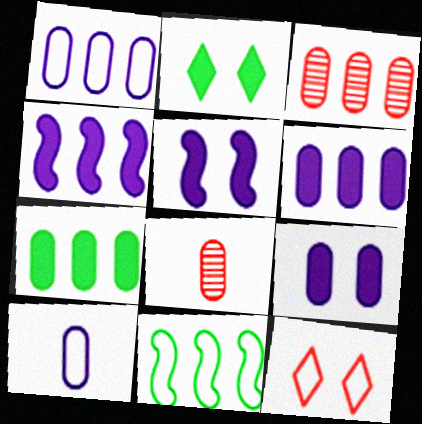[[1, 3, 7], 
[10, 11, 12]]